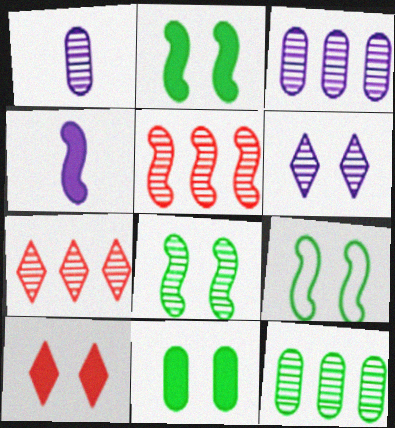[[1, 7, 8], 
[2, 8, 9], 
[4, 5, 9]]